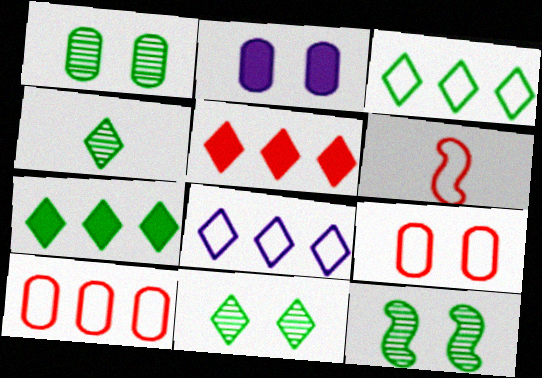[[1, 2, 9], 
[1, 11, 12]]